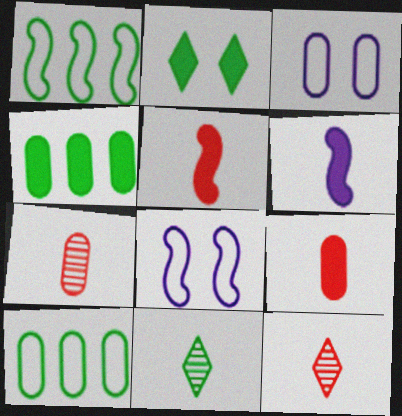[[3, 4, 7], 
[4, 8, 12]]